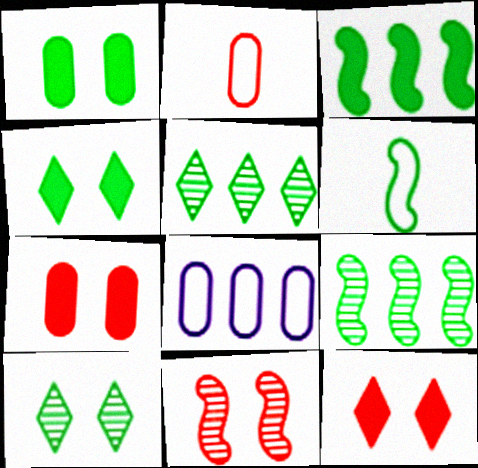[[1, 5, 6]]